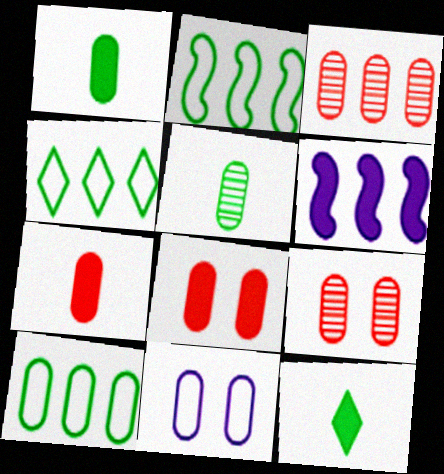[[1, 3, 11], 
[2, 4, 10], 
[3, 4, 6], 
[6, 8, 12]]